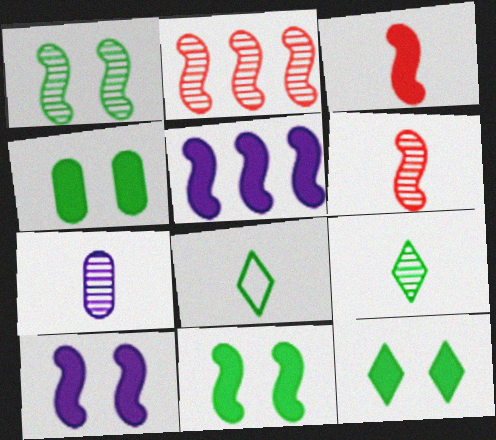[[3, 5, 11], 
[3, 7, 8], 
[4, 11, 12], 
[6, 7, 9]]